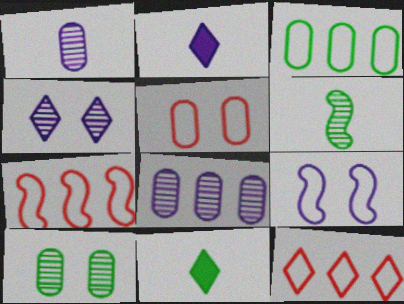[[2, 7, 10], 
[2, 8, 9], 
[4, 11, 12]]